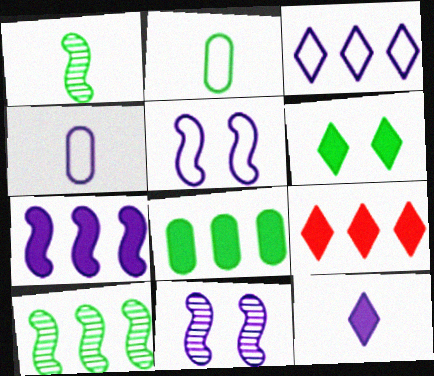[[2, 6, 10], 
[2, 9, 11], 
[3, 4, 5], 
[6, 9, 12], 
[7, 8, 9]]